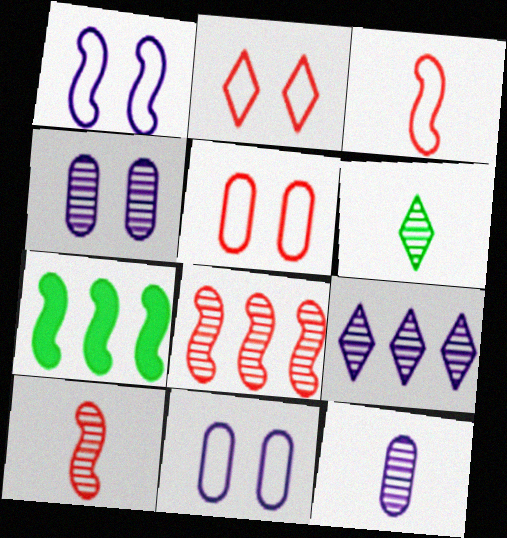[[1, 7, 10], 
[2, 7, 12], 
[4, 6, 8], 
[6, 10, 12]]